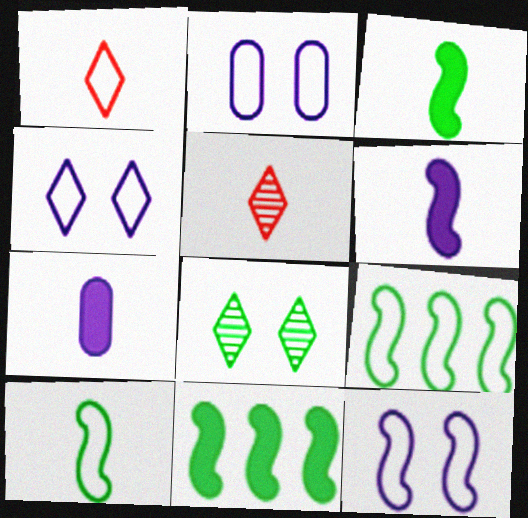[[1, 2, 9], 
[2, 4, 12], 
[2, 5, 11], 
[5, 7, 10]]